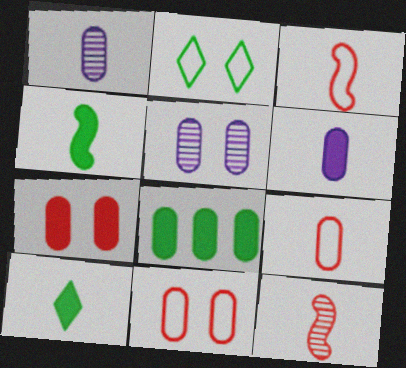[[1, 3, 10], 
[1, 8, 11], 
[5, 8, 9], 
[6, 7, 8]]